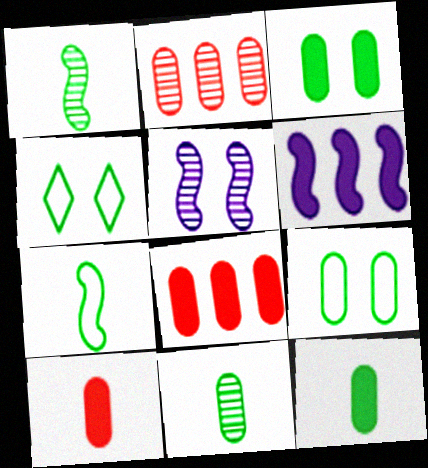[]